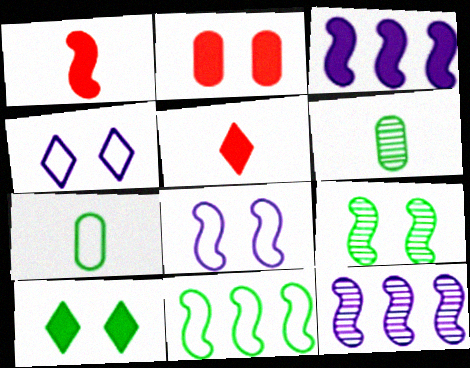[[2, 4, 9], 
[6, 10, 11]]